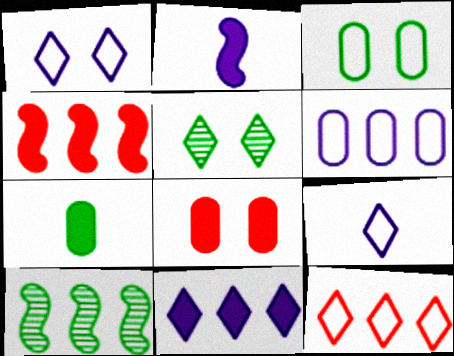[[8, 9, 10]]